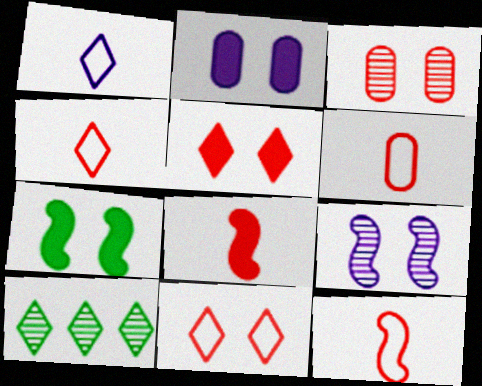[[1, 5, 10], 
[2, 5, 7], 
[2, 10, 12], 
[4, 6, 12]]